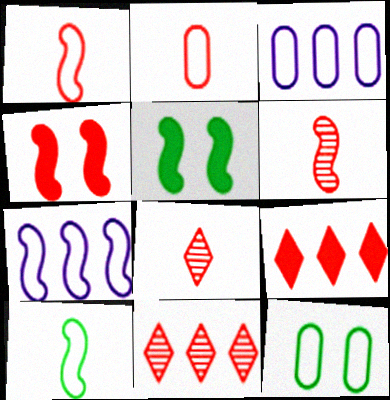[[2, 3, 12], 
[2, 4, 11], 
[3, 5, 8], 
[5, 6, 7]]